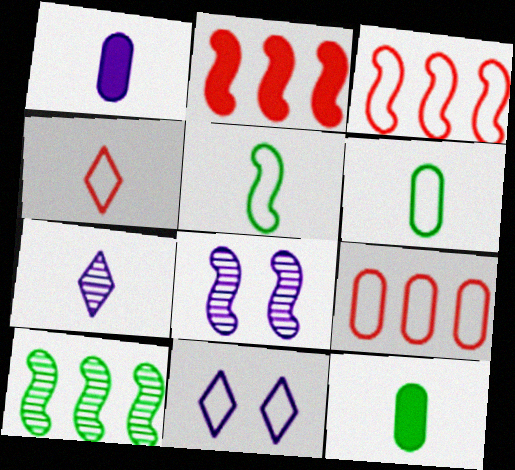[[2, 5, 8], 
[3, 6, 11], 
[5, 9, 11]]